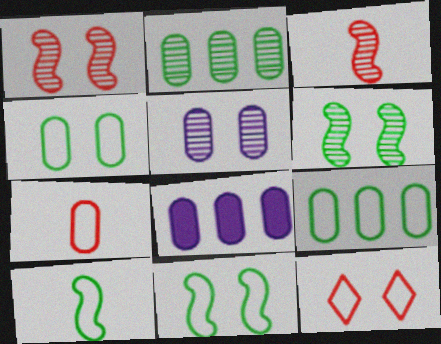[]